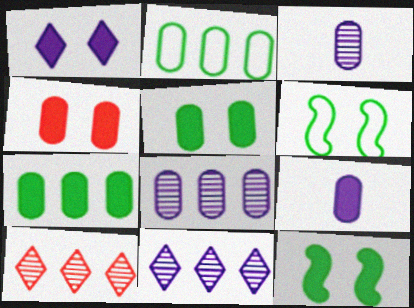[[1, 4, 12], 
[2, 3, 4], 
[4, 7, 9], 
[6, 9, 10]]